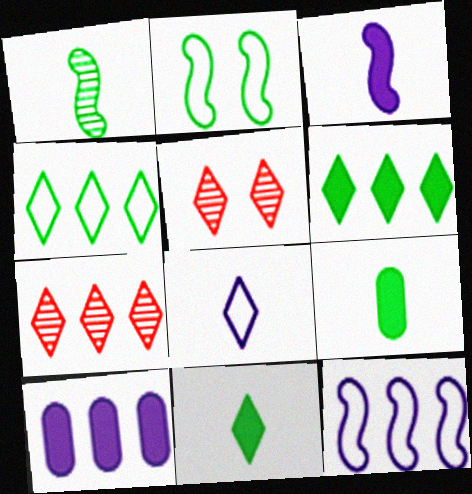[[5, 6, 8], 
[5, 9, 12]]